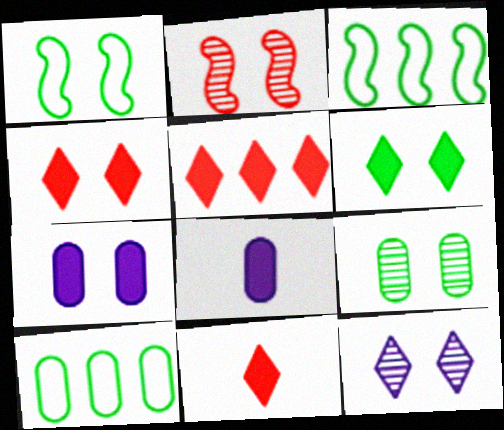[[1, 6, 9], 
[2, 9, 12], 
[4, 5, 11]]